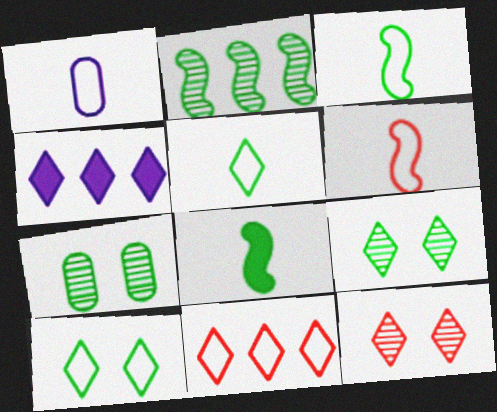[[1, 5, 6], 
[4, 5, 12], 
[4, 6, 7]]